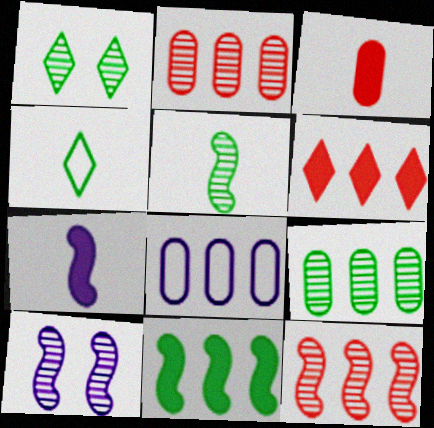[[1, 5, 9], 
[5, 10, 12]]